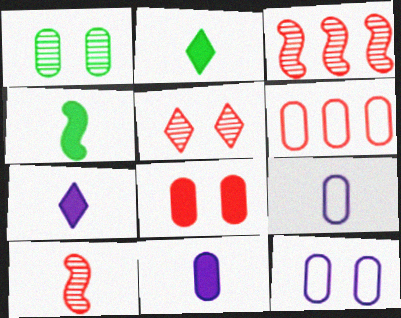[[1, 6, 11], 
[1, 8, 12], 
[2, 3, 12], 
[2, 9, 10]]